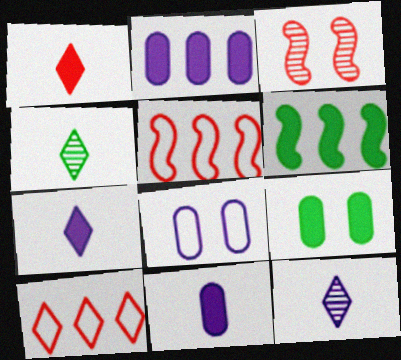[[5, 9, 12]]